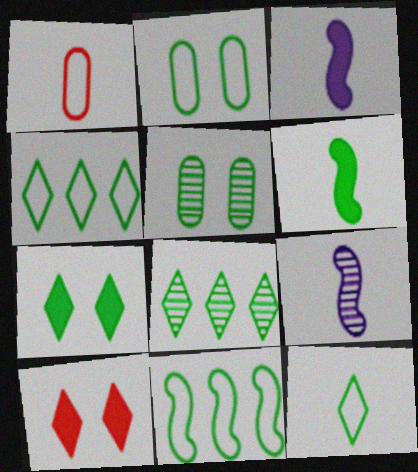[[2, 6, 8], 
[2, 11, 12], 
[4, 5, 6], 
[7, 8, 12]]